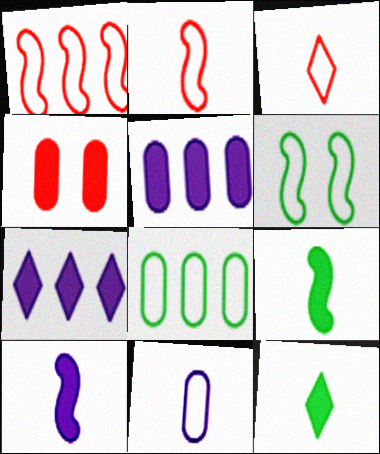[[4, 7, 9]]